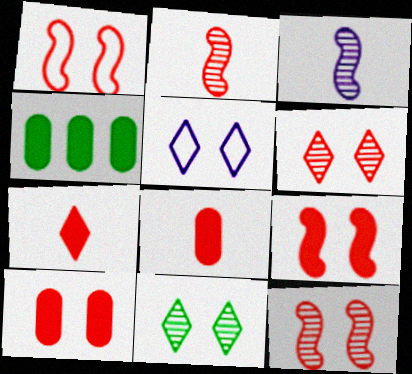[[1, 6, 10], 
[1, 9, 12], 
[2, 4, 5]]